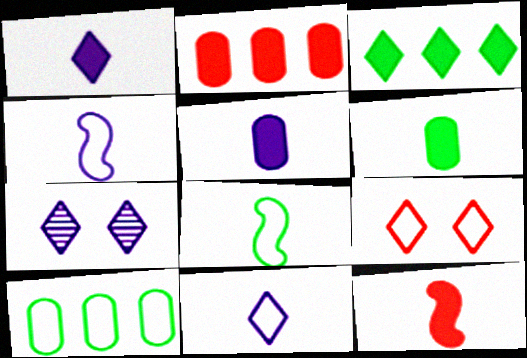[[1, 6, 12], 
[2, 7, 8], 
[4, 9, 10], 
[7, 10, 12]]